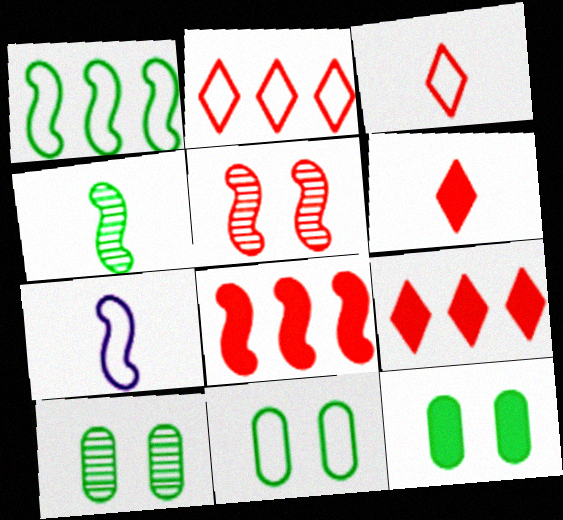[[2, 7, 11], 
[7, 9, 10], 
[10, 11, 12]]